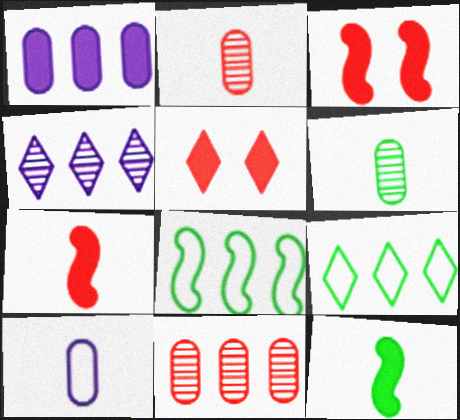[[1, 5, 12]]